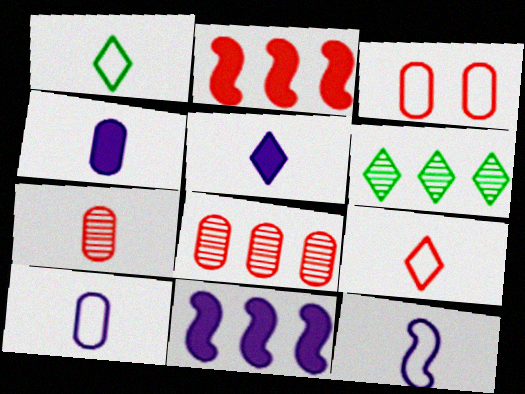[]